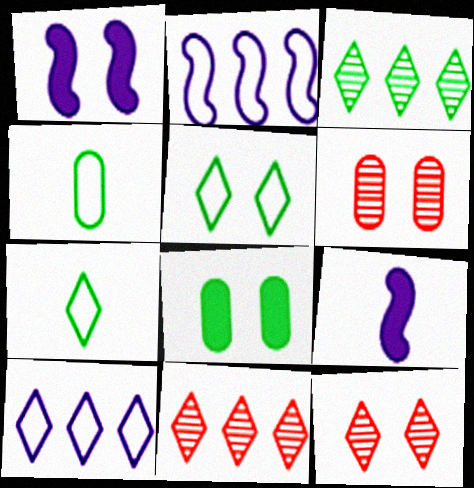[[1, 4, 11], 
[1, 5, 6]]